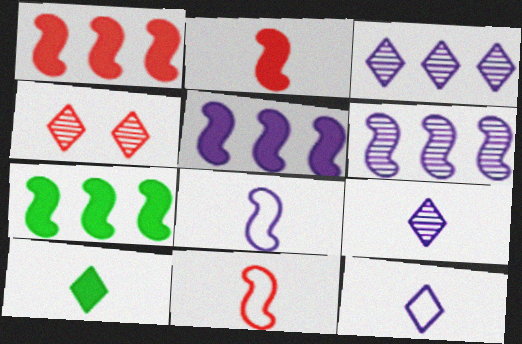[[1, 5, 7]]